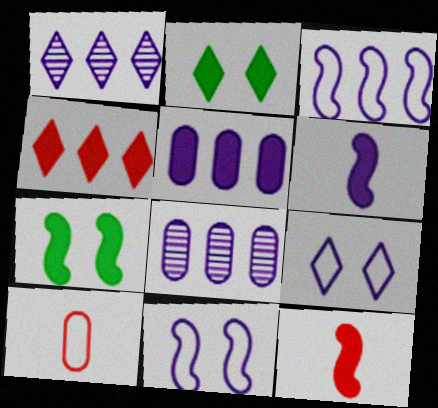[[1, 3, 5], 
[1, 7, 10], 
[2, 5, 12], 
[6, 8, 9]]